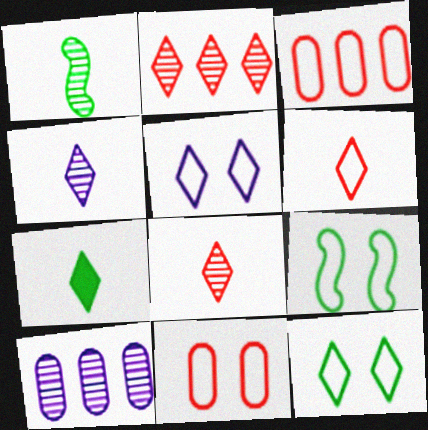[[2, 5, 7], 
[4, 6, 7], 
[5, 9, 11]]